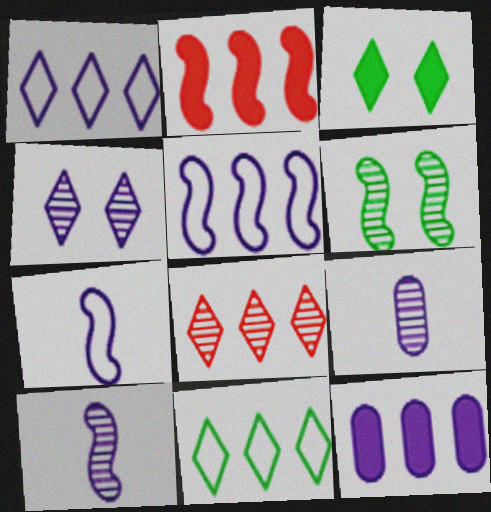[[2, 6, 7], 
[4, 7, 12], 
[6, 8, 9]]